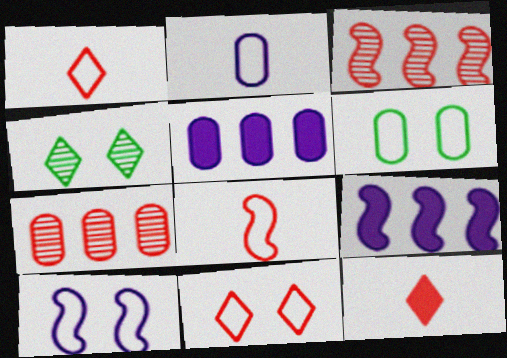[[4, 5, 8], 
[6, 10, 11]]